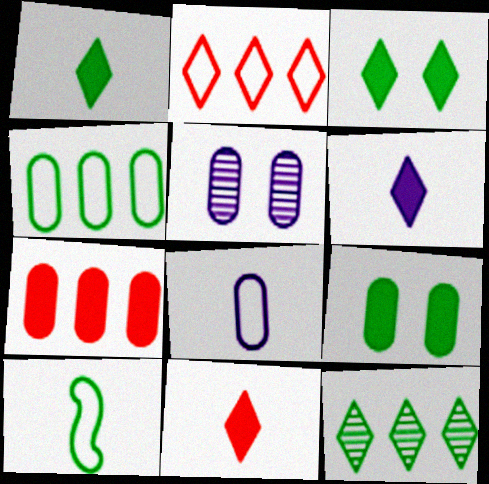[[1, 6, 11], 
[9, 10, 12]]